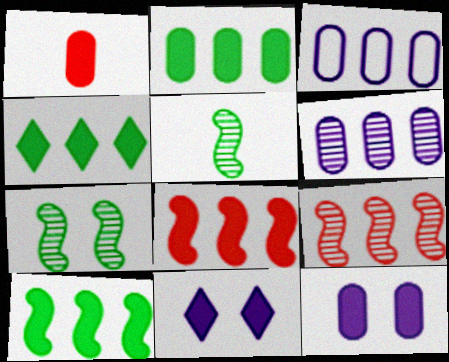[[1, 2, 12], 
[1, 10, 11], 
[2, 4, 10], 
[3, 4, 9]]